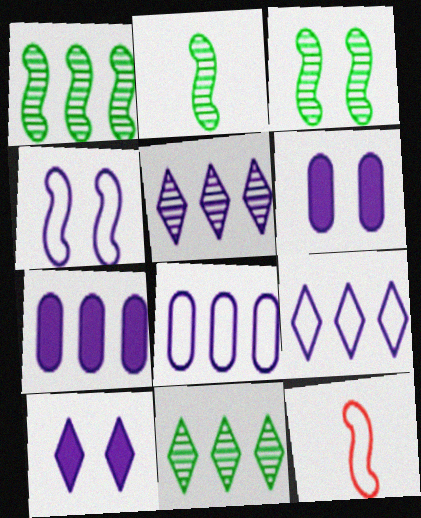[[1, 2, 3], 
[6, 11, 12]]